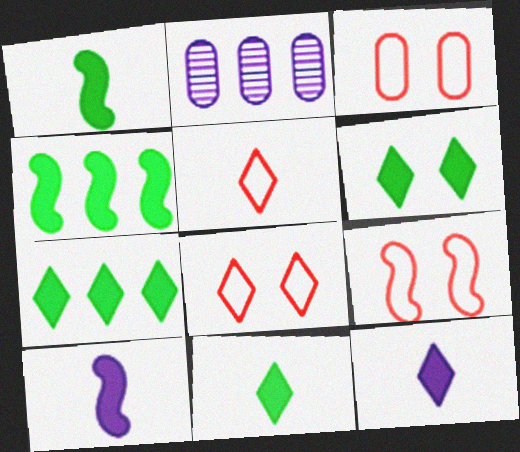[[1, 2, 8], 
[2, 9, 11], 
[3, 8, 9], 
[6, 7, 11]]